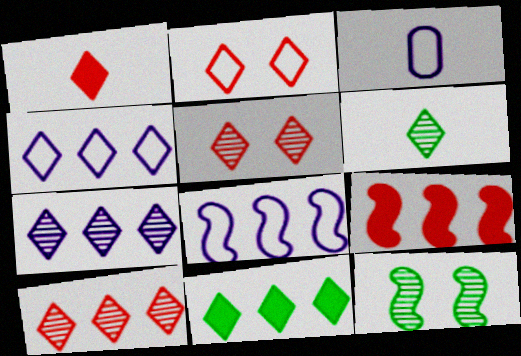[[1, 2, 10], 
[4, 10, 11], 
[5, 6, 7]]